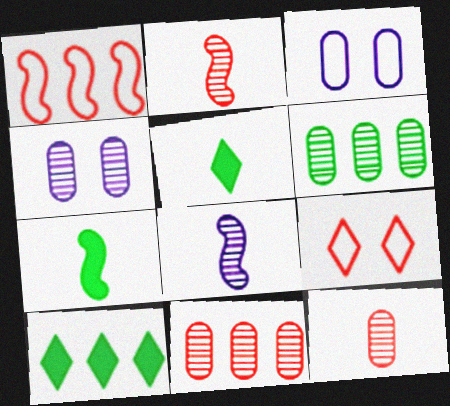[[1, 4, 5], 
[2, 3, 10], 
[4, 6, 12]]